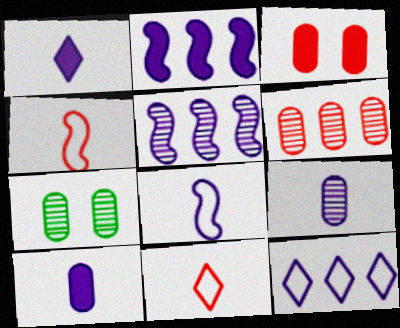[[1, 8, 9], 
[2, 7, 11], 
[6, 7, 9]]